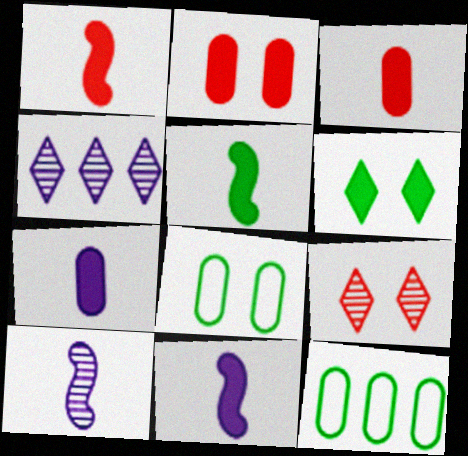[[1, 4, 8], 
[1, 5, 11], 
[9, 11, 12]]